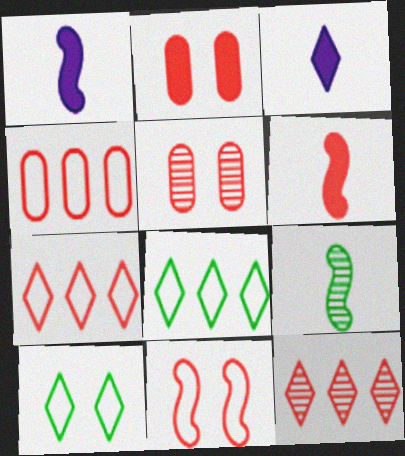[[1, 5, 8], 
[3, 10, 12], 
[5, 6, 7]]